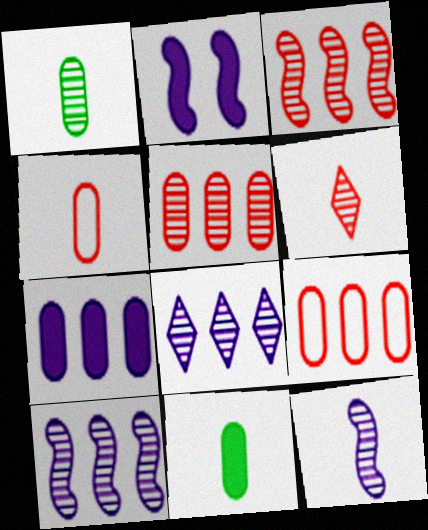[[1, 6, 12]]